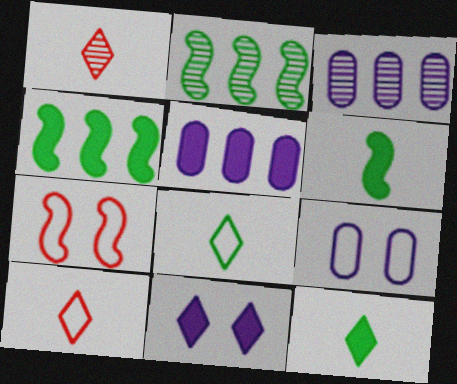[[1, 4, 9], 
[3, 7, 12]]